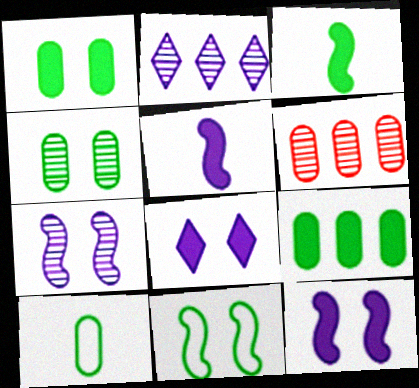[[4, 9, 10]]